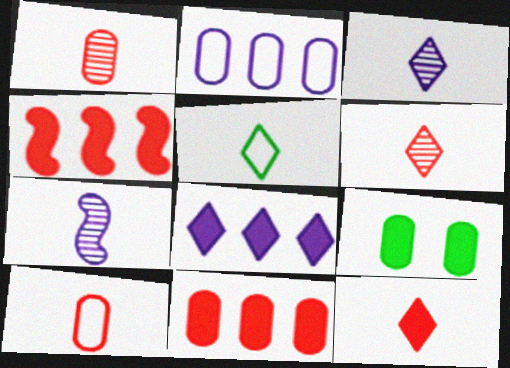[[1, 2, 9], 
[3, 5, 12]]